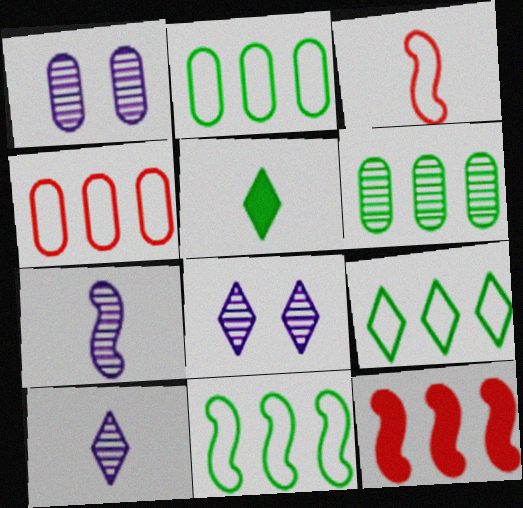[[2, 9, 11]]